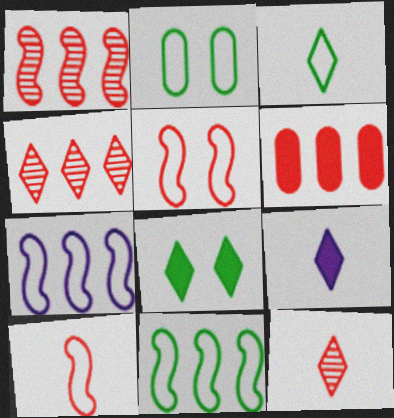[[1, 2, 9], 
[2, 3, 11], 
[3, 9, 12], 
[5, 6, 12]]